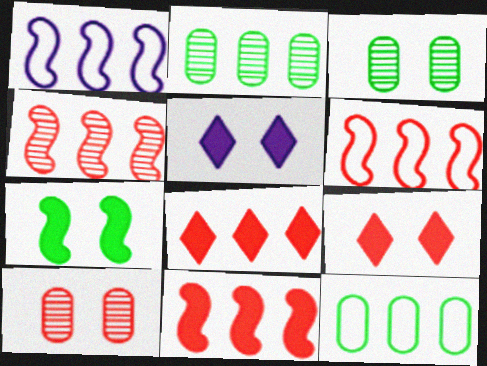[[1, 2, 8], 
[4, 6, 11]]